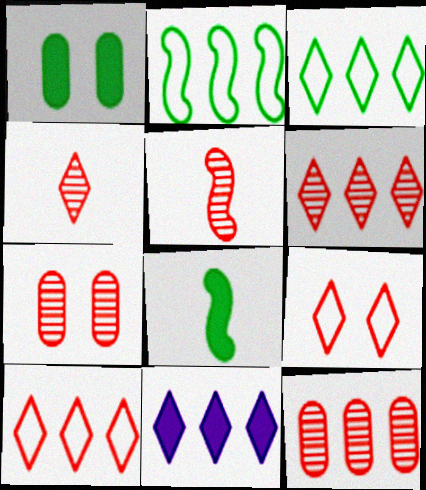[[2, 11, 12], 
[3, 6, 11], 
[5, 6, 7]]